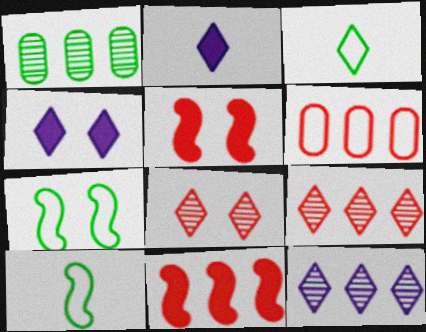[[3, 4, 9], 
[6, 9, 11]]